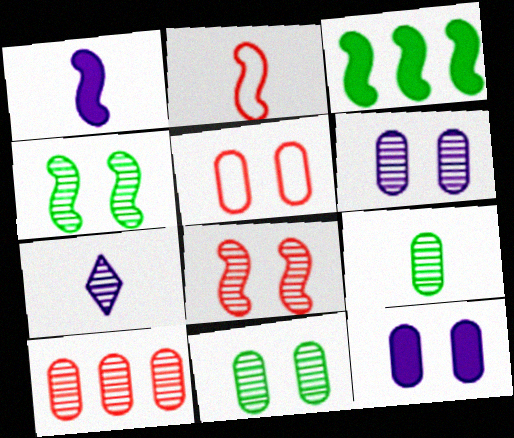[[3, 5, 7], 
[4, 7, 10], 
[5, 11, 12], 
[6, 9, 10]]